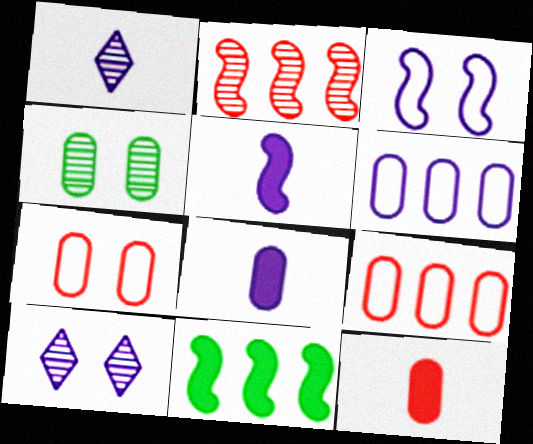[[1, 2, 4], 
[1, 7, 11], 
[4, 6, 12], 
[4, 8, 9], 
[5, 6, 10]]